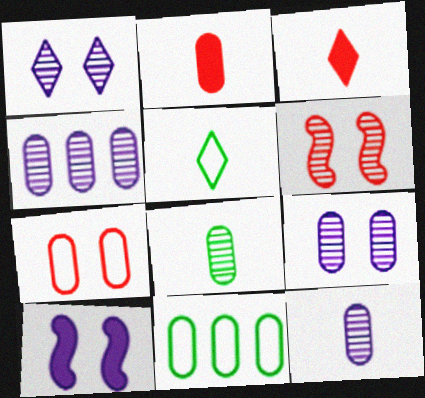[[2, 9, 11], 
[4, 9, 12]]